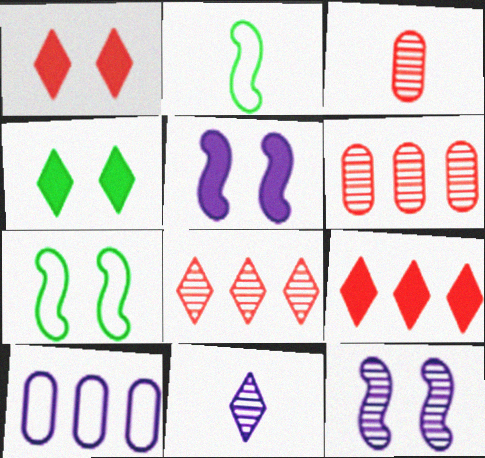[[5, 10, 11]]